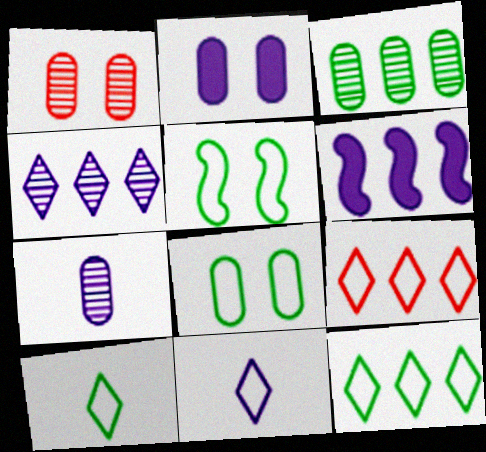[[1, 2, 8], 
[1, 3, 7], 
[1, 6, 10], 
[3, 6, 9]]